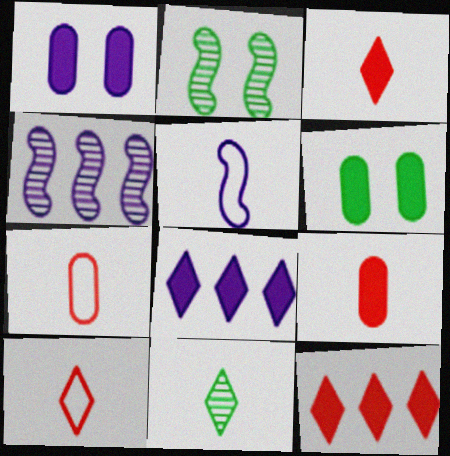[[2, 7, 8], 
[4, 6, 10], 
[5, 9, 11]]